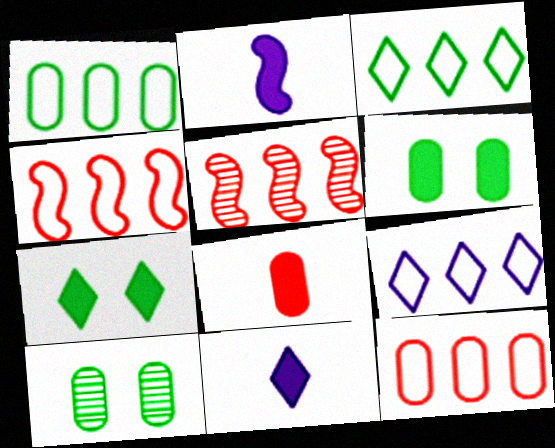[[1, 4, 9], 
[4, 10, 11]]